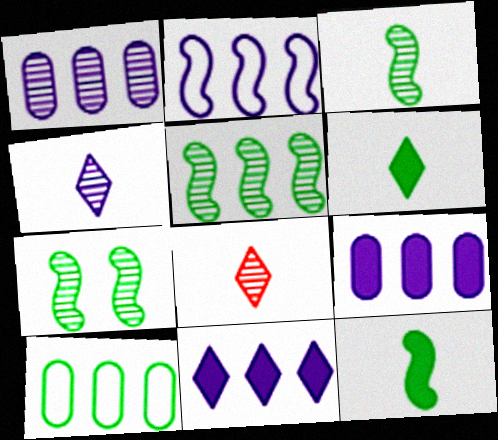[[1, 2, 11], 
[1, 7, 8], 
[3, 5, 7], 
[6, 7, 10]]